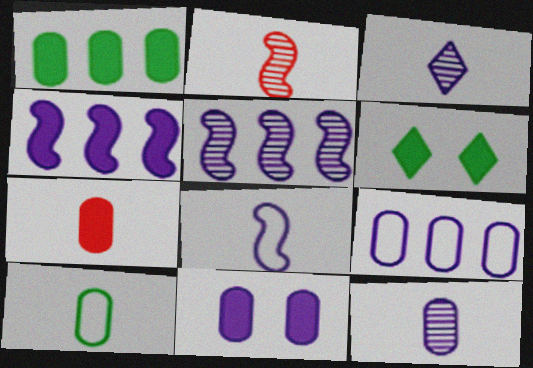[[1, 7, 11], 
[2, 6, 9], 
[4, 6, 7], 
[7, 10, 12], 
[9, 11, 12]]